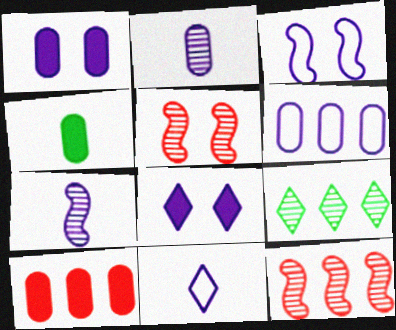[[1, 2, 6], 
[1, 4, 10], 
[2, 5, 9], 
[3, 6, 11], 
[6, 7, 8]]